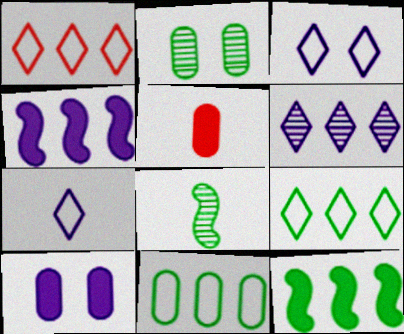[[1, 8, 10], 
[5, 7, 8]]